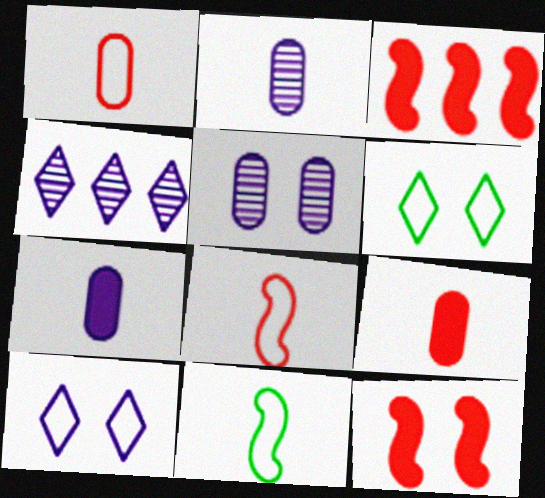[[2, 3, 6], 
[5, 6, 12]]